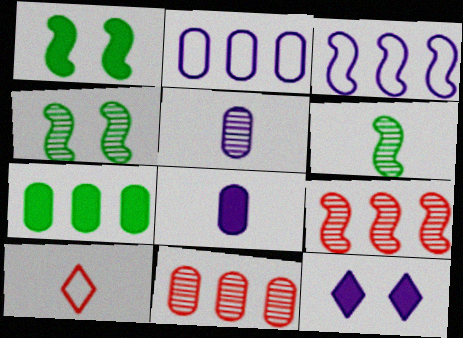[[2, 7, 11], 
[3, 5, 12], 
[6, 8, 10]]